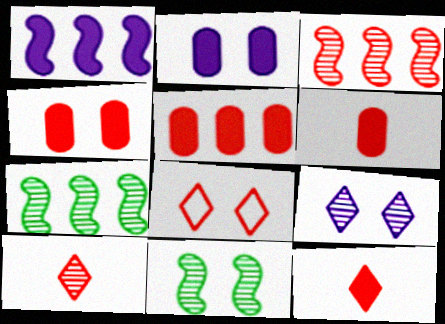[[2, 8, 11], 
[3, 6, 8], 
[4, 5, 6]]